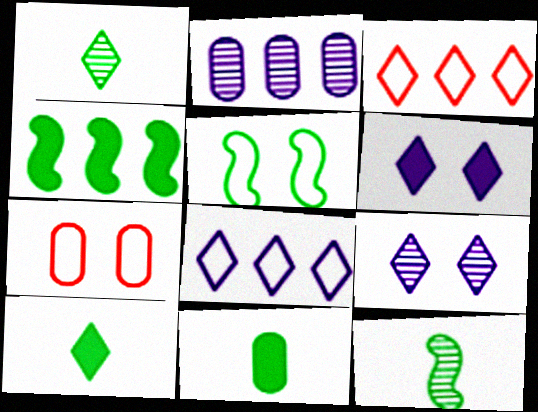[[1, 3, 6], 
[2, 3, 4], 
[2, 7, 11], 
[3, 9, 10], 
[4, 5, 12]]